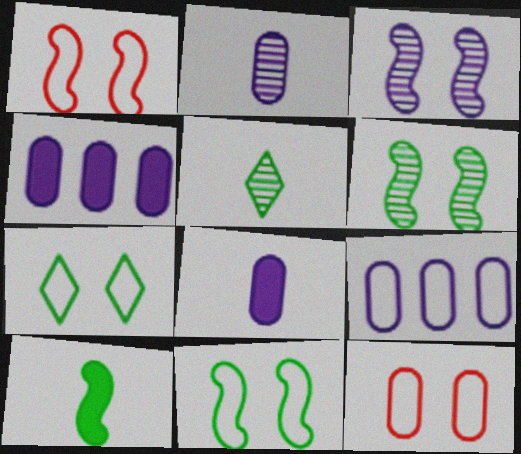[[1, 4, 5]]